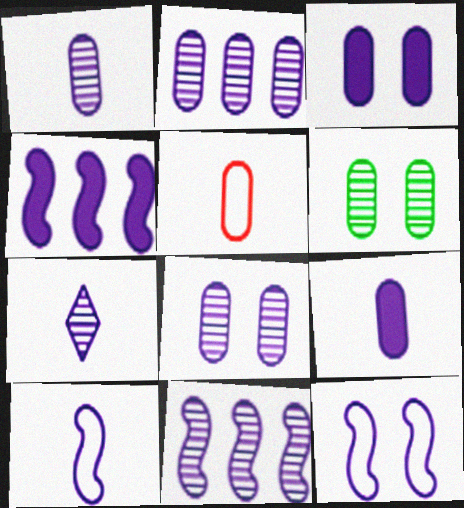[[1, 2, 8], 
[7, 8, 11], 
[7, 9, 10]]